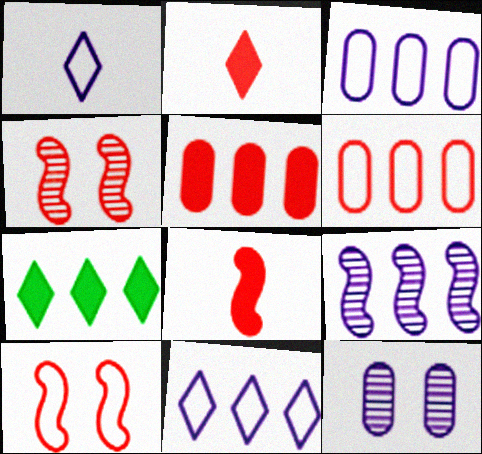[[2, 4, 6], 
[6, 7, 9]]